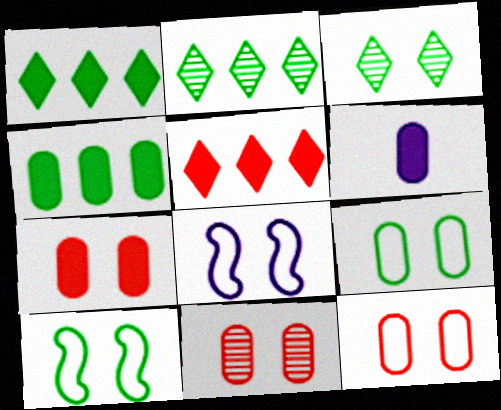[[3, 7, 8], 
[4, 6, 7], 
[7, 11, 12]]